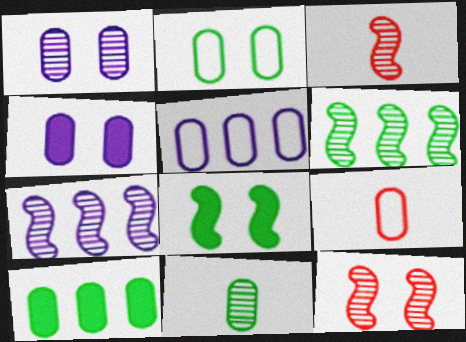[[1, 9, 10], 
[2, 5, 9], 
[2, 10, 11]]